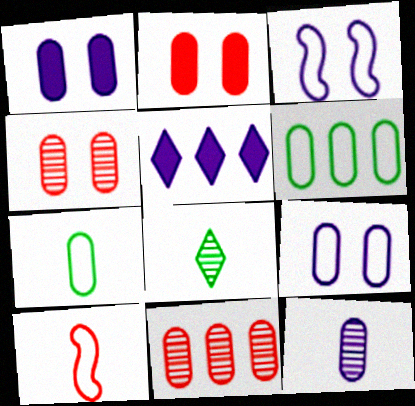[[1, 7, 11], 
[2, 6, 12], 
[3, 5, 12]]